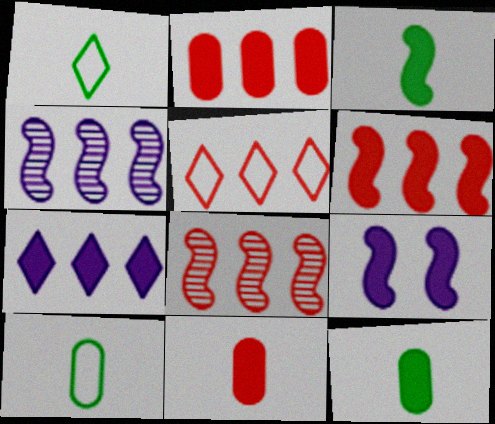[[2, 5, 8], 
[3, 6, 9]]